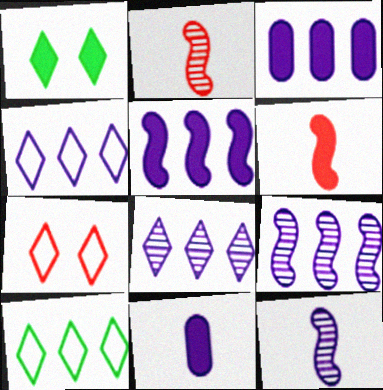[[1, 3, 6], 
[3, 4, 9]]